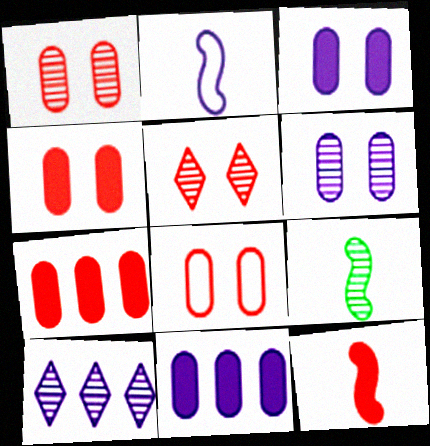[[1, 4, 8], 
[1, 9, 10], 
[2, 3, 10], 
[2, 9, 12]]